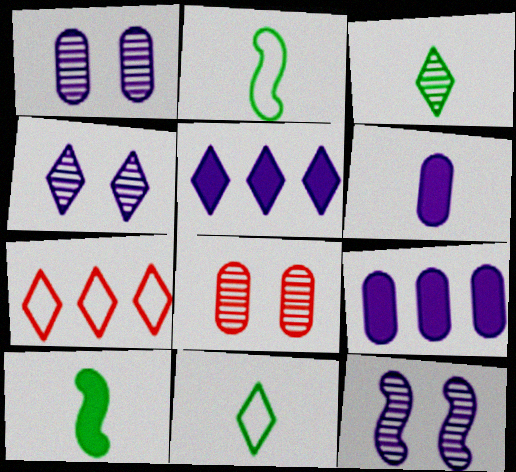[[1, 4, 12], 
[1, 7, 10], 
[2, 5, 8]]